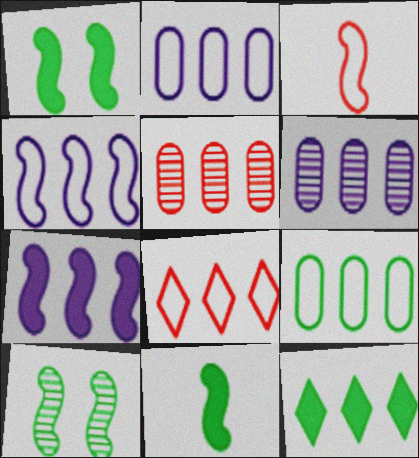[[3, 7, 10], 
[4, 5, 12], 
[4, 8, 9]]